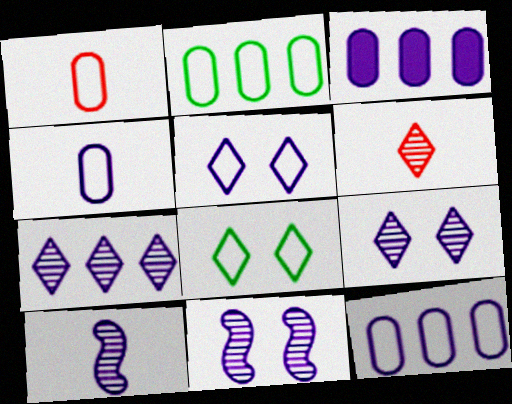[[3, 5, 10]]